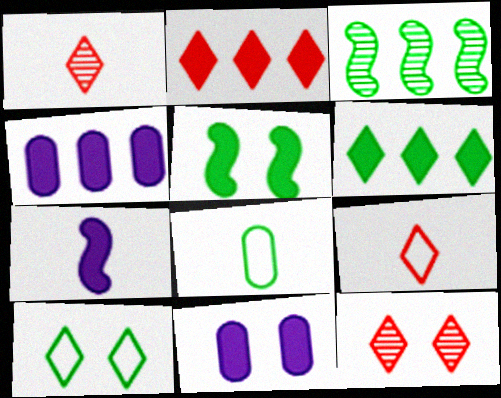[[1, 7, 8], 
[2, 9, 12], 
[3, 9, 11]]